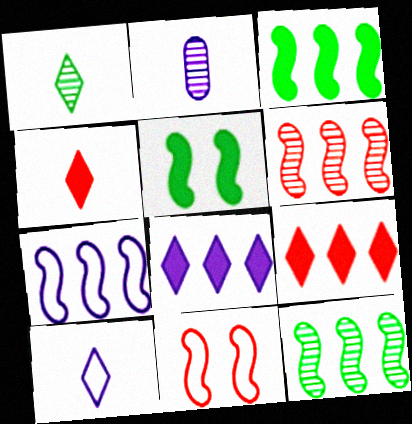[[1, 4, 10], 
[3, 6, 7]]